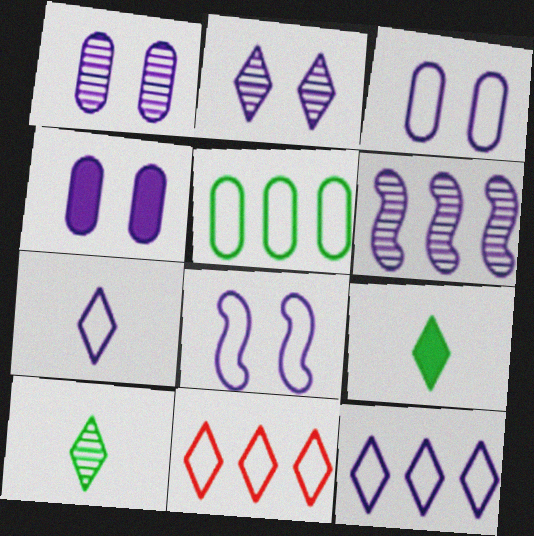[[1, 3, 4], 
[2, 4, 8], 
[2, 9, 11], 
[4, 6, 7]]